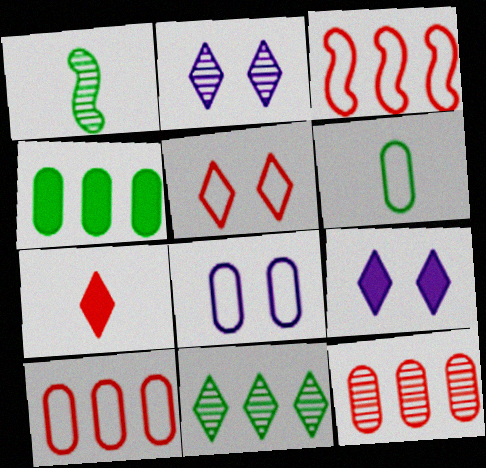[[1, 2, 12], 
[1, 9, 10], 
[6, 8, 10]]